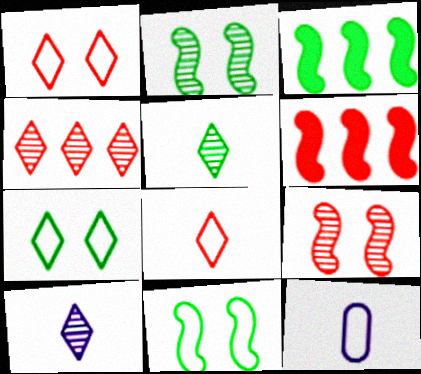[]